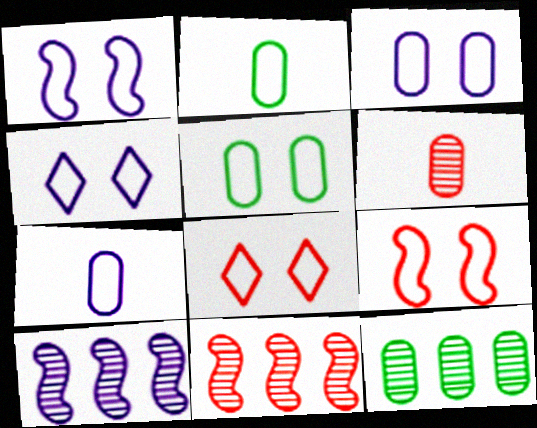[[1, 3, 4], 
[1, 5, 8], 
[4, 5, 9]]